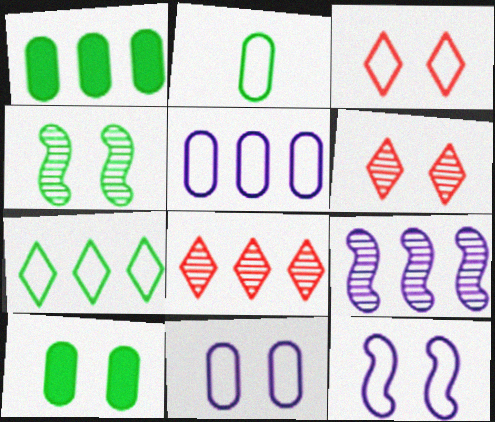[[6, 10, 12]]